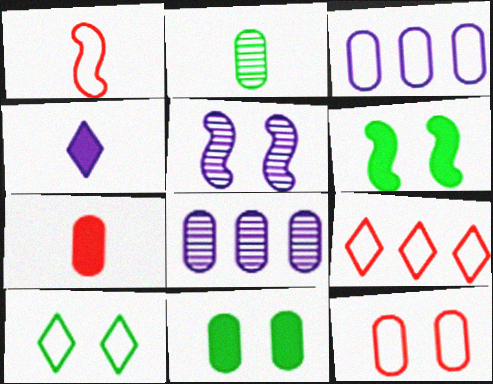[[1, 2, 4], 
[1, 3, 10], 
[1, 9, 12], 
[3, 4, 5]]